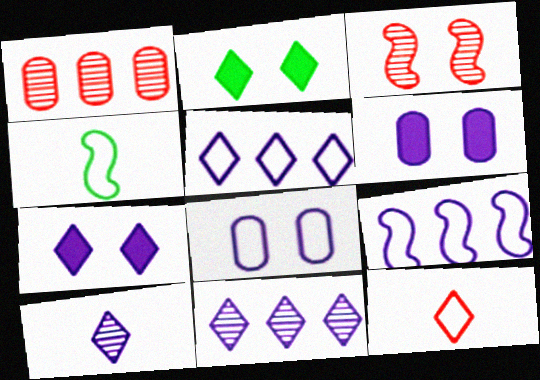[[1, 4, 7], 
[2, 3, 8], 
[2, 11, 12], 
[5, 7, 10], 
[6, 9, 10]]